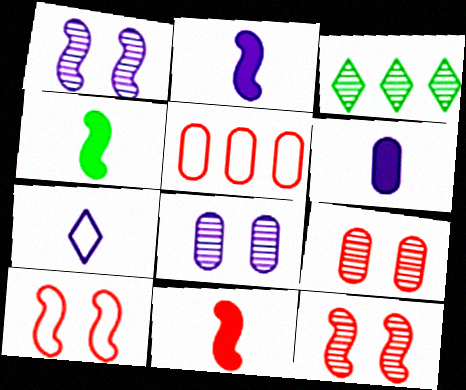[[2, 4, 11], 
[3, 6, 10]]